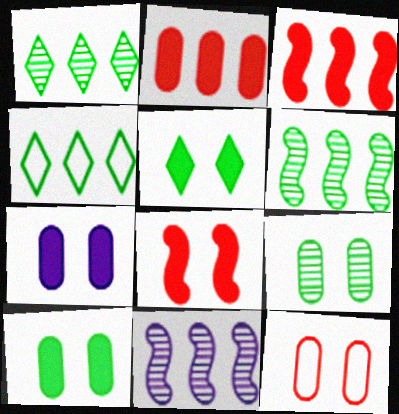[[2, 4, 11], 
[5, 7, 8], 
[7, 9, 12]]